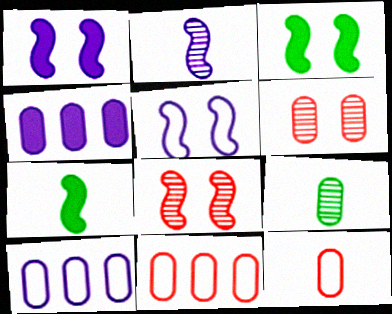[[3, 5, 8]]